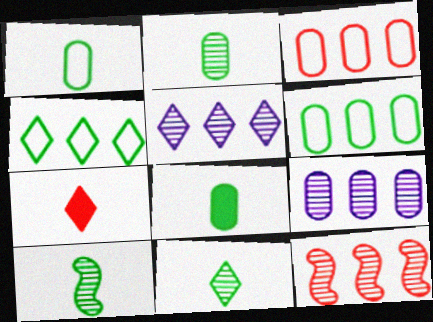[[1, 2, 8], 
[2, 10, 11]]